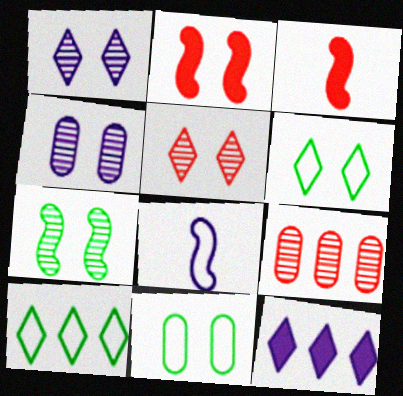[[1, 2, 11], 
[2, 4, 6], 
[3, 4, 10], 
[4, 5, 7], 
[4, 8, 12]]